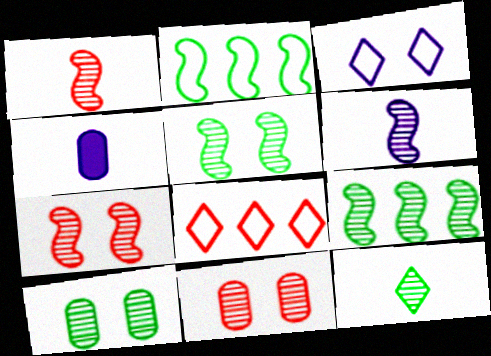[[4, 5, 8], 
[6, 7, 9], 
[9, 10, 12]]